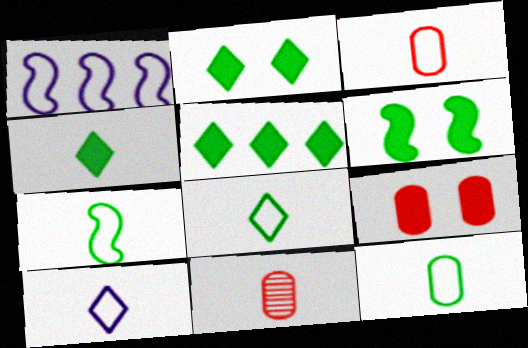[[1, 2, 11], 
[2, 4, 5], 
[3, 7, 10], 
[7, 8, 12]]